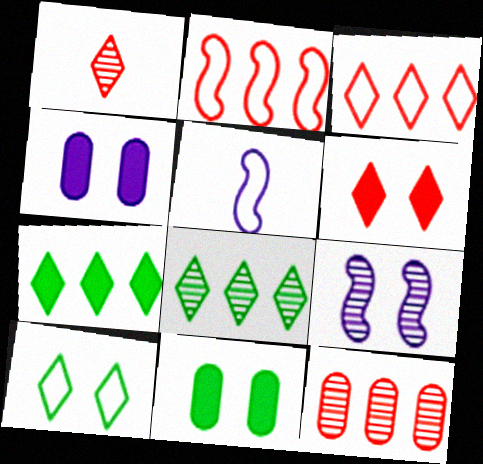[[1, 3, 6]]